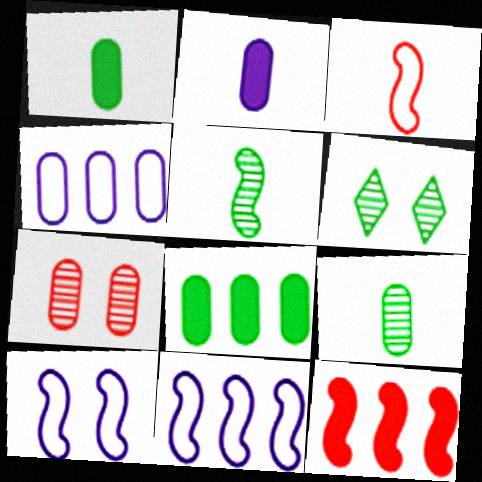[[1, 4, 7], 
[5, 10, 12]]